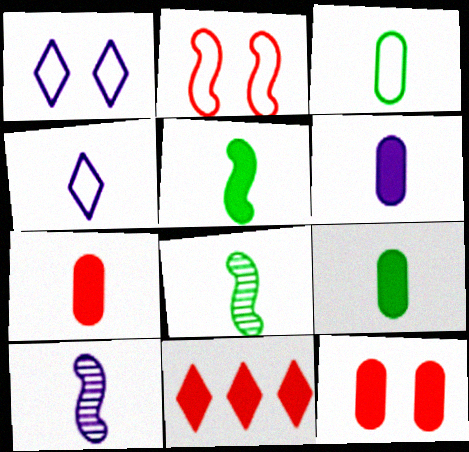[[4, 6, 10], 
[4, 7, 8], 
[6, 7, 9]]